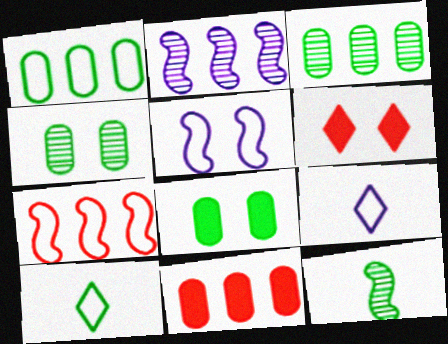[[4, 5, 6]]